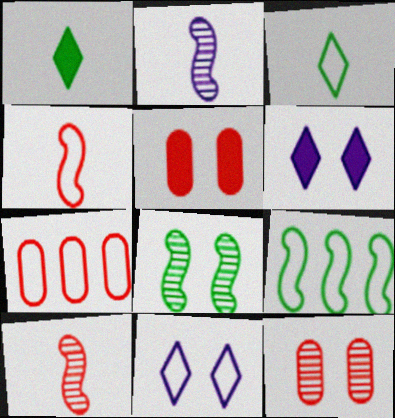[[5, 8, 11]]